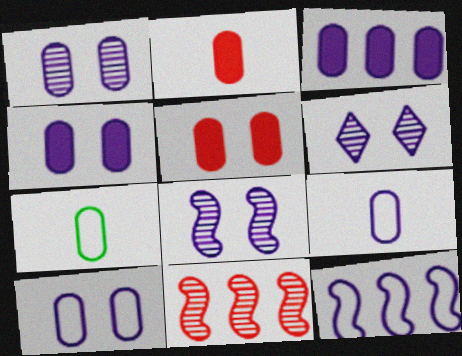[[1, 3, 9], 
[1, 4, 10], 
[1, 6, 8]]